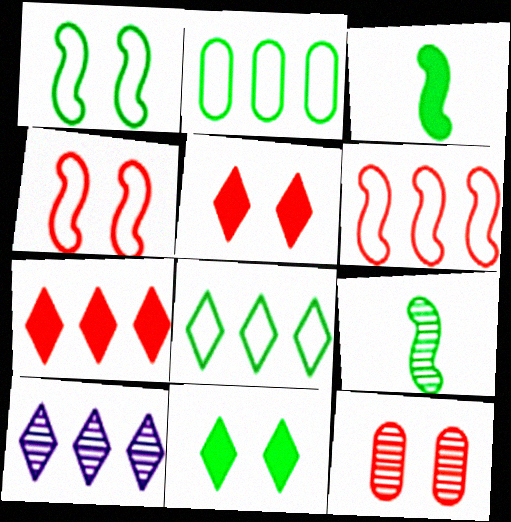[[2, 9, 11], 
[4, 5, 12], 
[7, 8, 10], 
[9, 10, 12]]